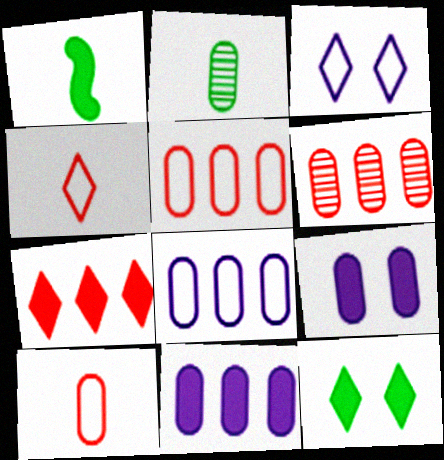[[1, 3, 6], 
[1, 7, 9], 
[2, 5, 9]]